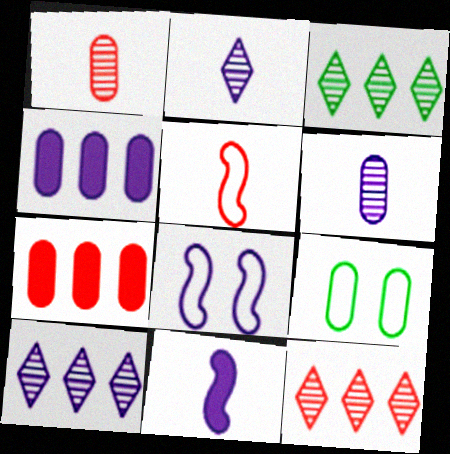[[1, 4, 9], 
[2, 4, 8], 
[3, 10, 12], 
[6, 7, 9], 
[9, 11, 12]]